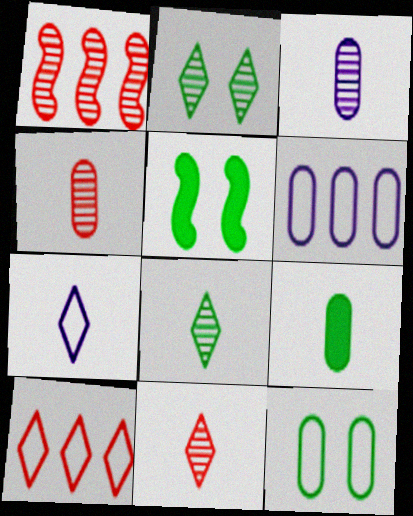[[1, 2, 3], 
[2, 5, 12], 
[3, 5, 10], 
[5, 6, 11]]